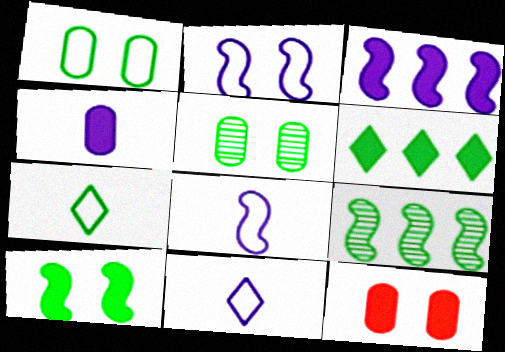[[9, 11, 12]]